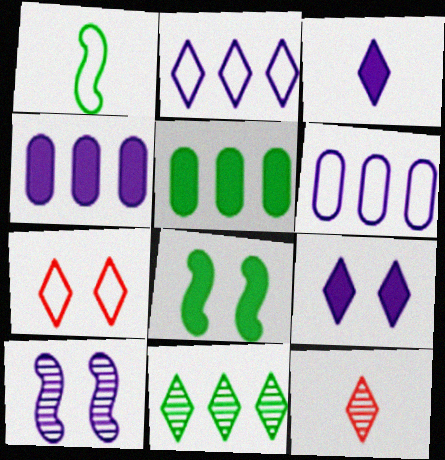[[1, 6, 7], 
[3, 6, 10], 
[3, 7, 11], 
[6, 8, 12]]